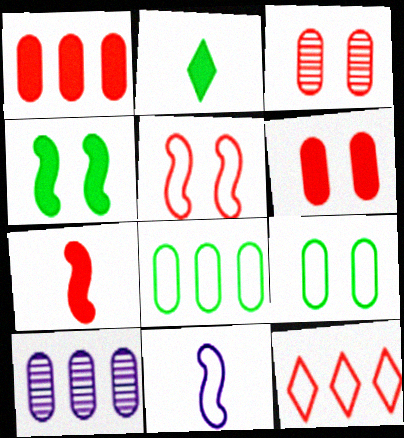[[1, 8, 10], 
[2, 5, 10], 
[3, 7, 12], 
[9, 11, 12]]